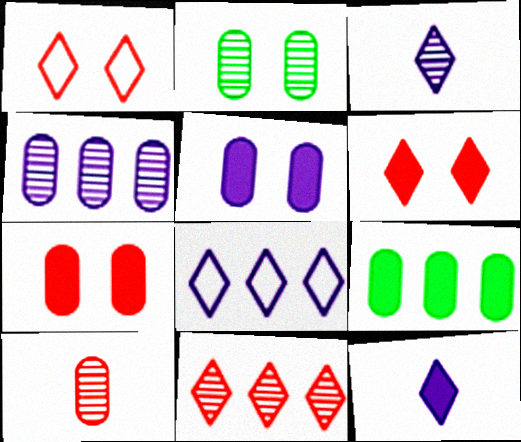[[2, 4, 10]]